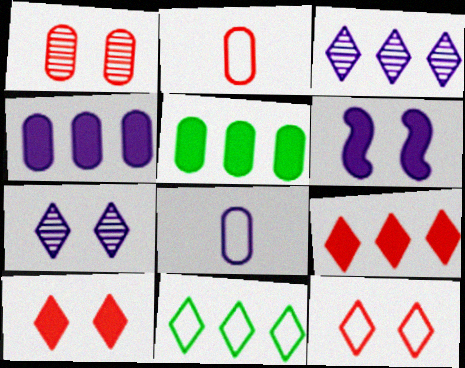[[1, 5, 8], 
[3, 6, 8], 
[3, 9, 11]]